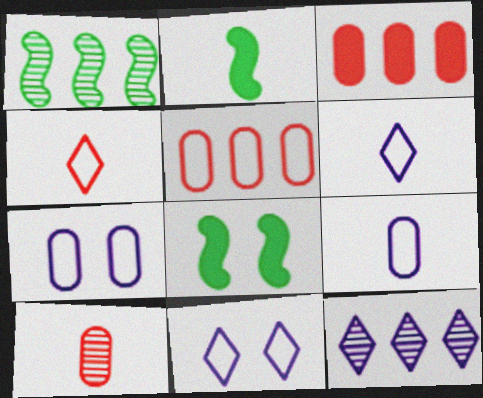[[2, 6, 10]]